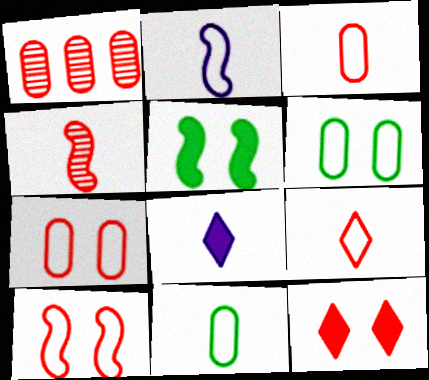[[2, 9, 11], 
[4, 8, 11]]